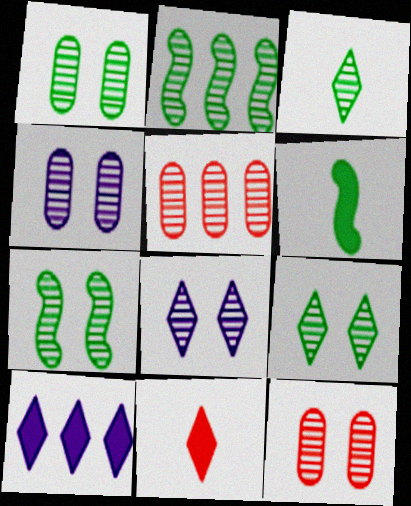[[1, 2, 3], 
[1, 4, 12], 
[1, 7, 9], 
[7, 8, 12]]